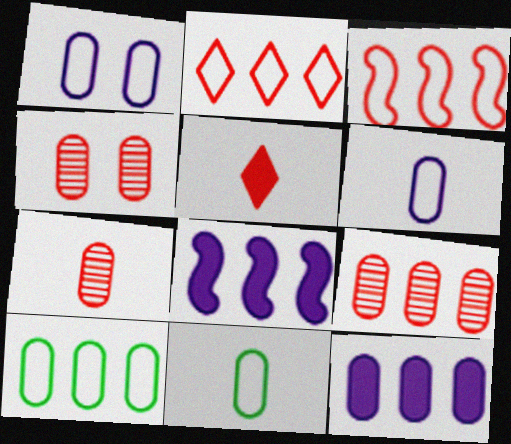[[3, 4, 5], 
[4, 7, 9], 
[4, 11, 12], 
[9, 10, 12]]